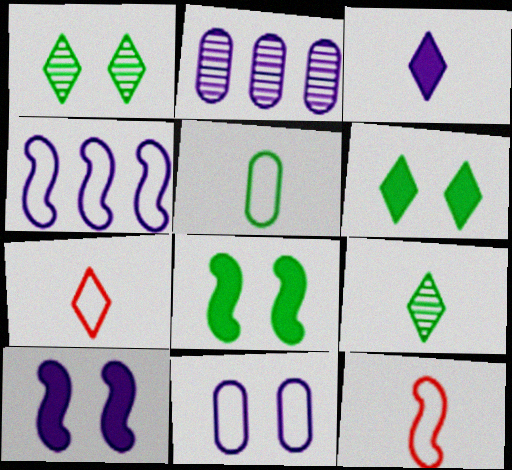[[2, 6, 12], 
[2, 7, 8], 
[3, 7, 9]]